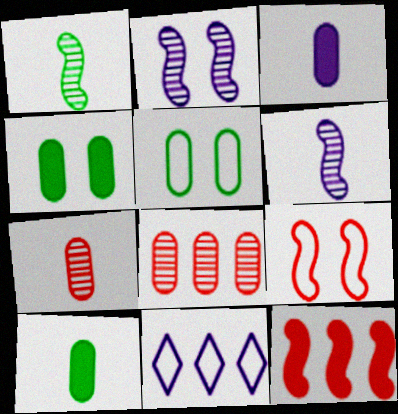[[2, 3, 11], 
[3, 5, 8]]